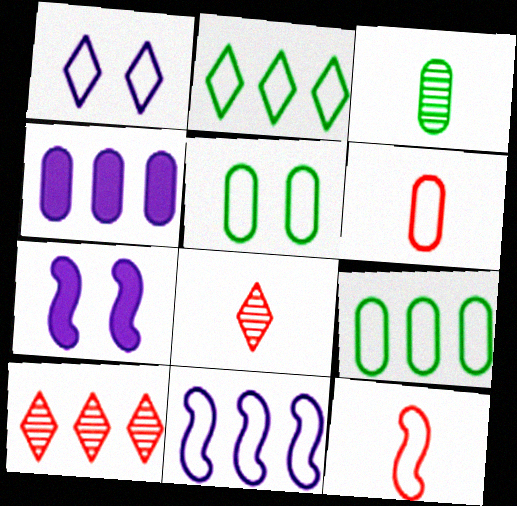[[1, 9, 12], 
[7, 8, 9]]